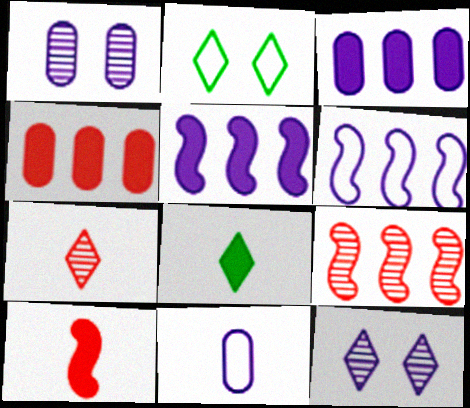[[1, 3, 11], 
[5, 11, 12]]